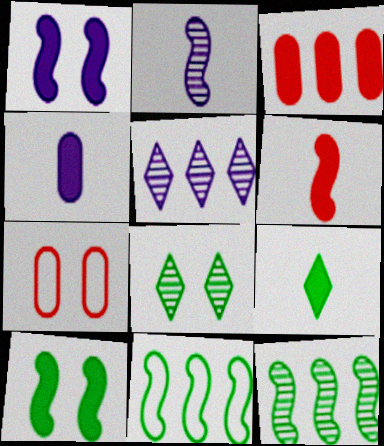[[1, 3, 9], 
[1, 7, 8], 
[3, 5, 11], 
[4, 6, 9]]